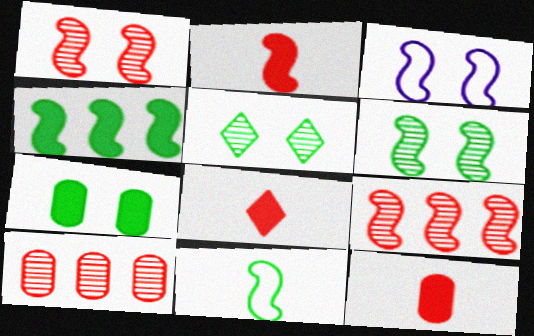[[2, 8, 12], 
[4, 6, 11]]